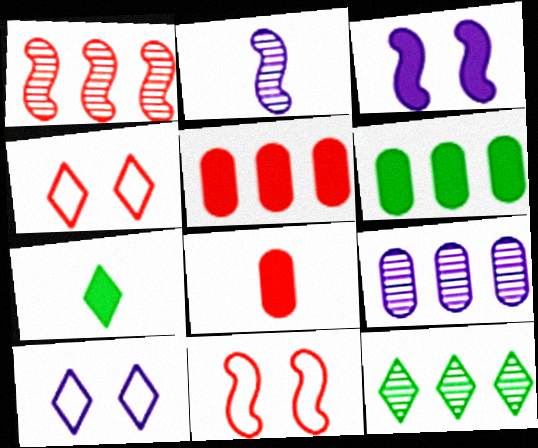[[1, 4, 8], 
[1, 9, 12], 
[2, 4, 6], 
[3, 5, 7], 
[7, 9, 11]]